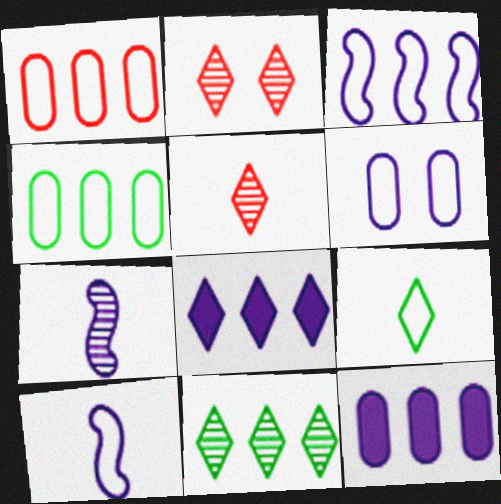[[2, 8, 9], 
[6, 7, 8]]